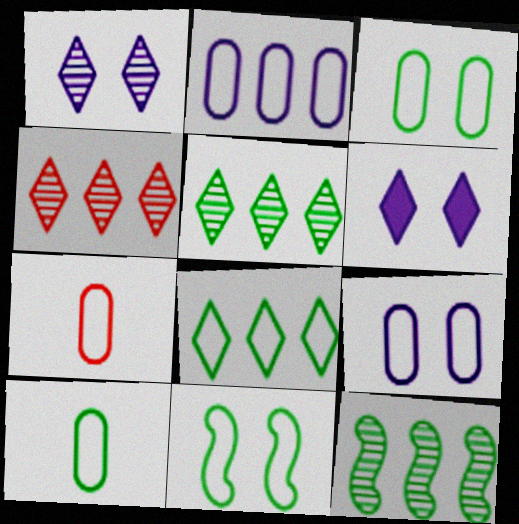[[2, 3, 7], 
[6, 7, 12], 
[8, 10, 11]]